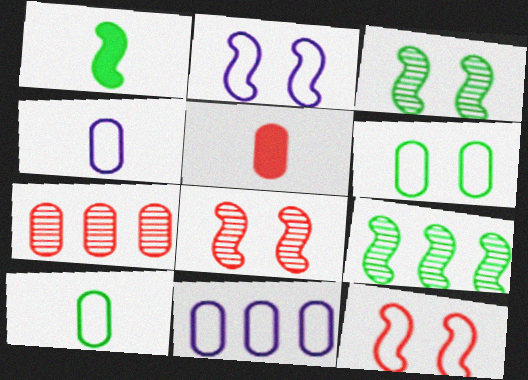[]